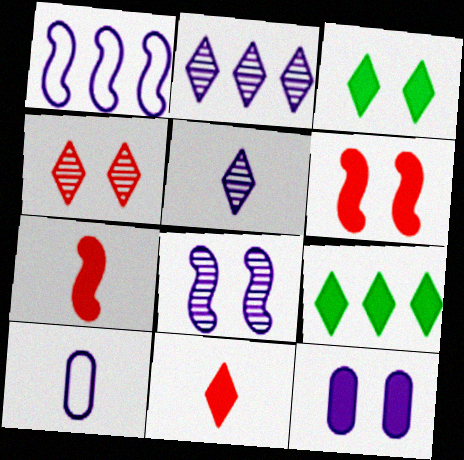[[1, 5, 12], 
[3, 6, 12], 
[7, 9, 12]]